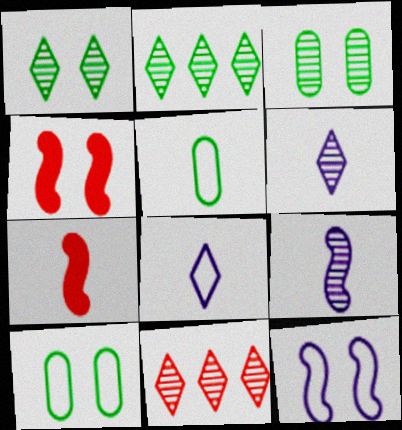[[1, 6, 11], 
[3, 9, 11], 
[5, 6, 7]]